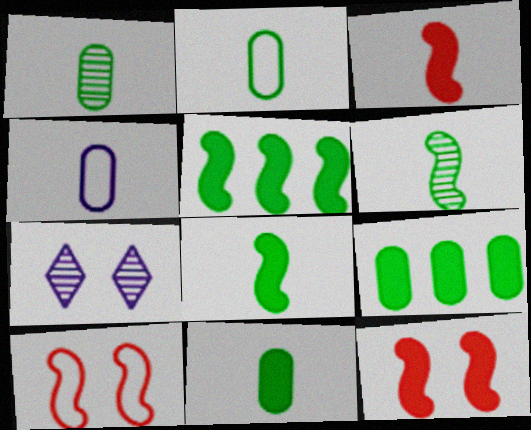[[1, 2, 11]]